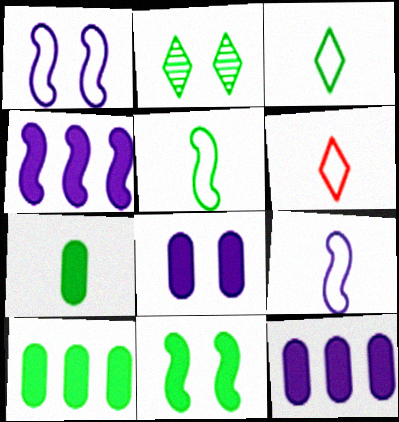[[2, 5, 10]]